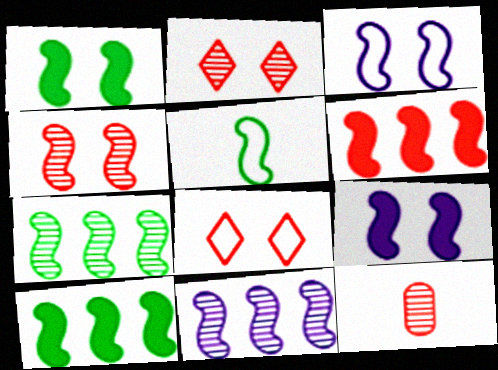[[1, 3, 4], 
[1, 5, 7], 
[6, 8, 12]]